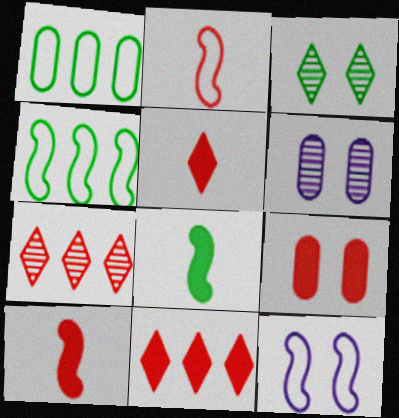[[1, 3, 8], 
[2, 4, 12], 
[2, 7, 9], 
[3, 9, 12], 
[4, 5, 6], 
[9, 10, 11]]